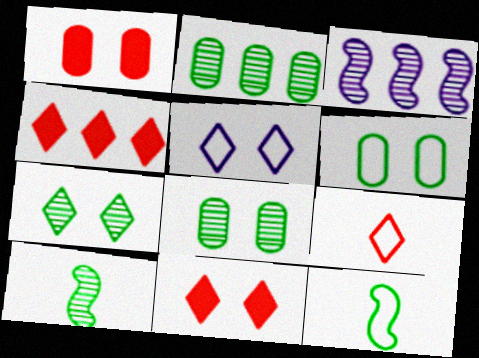[[2, 7, 10], 
[5, 7, 11]]